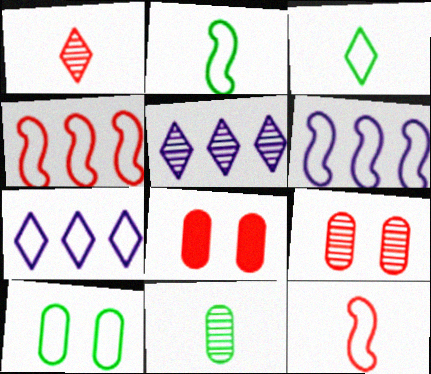[[1, 4, 8], 
[2, 5, 8], 
[7, 10, 12]]